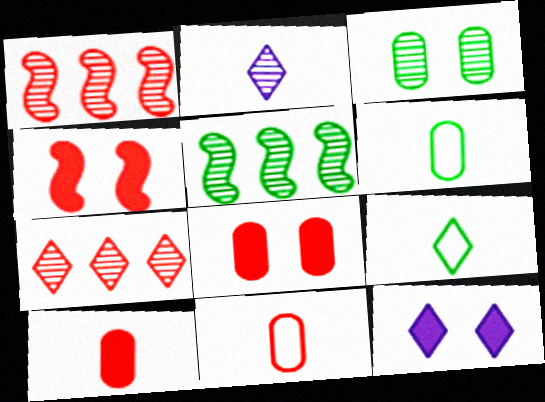[[1, 2, 3], 
[1, 6, 12], 
[4, 7, 11], 
[5, 11, 12], 
[7, 9, 12]]